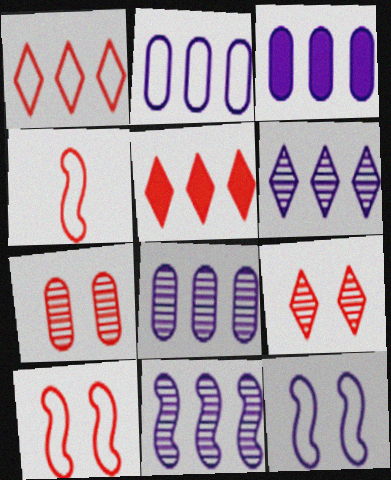[[2, 3, 8], 
[4, 5, 7], 
[6, 8, 11]]